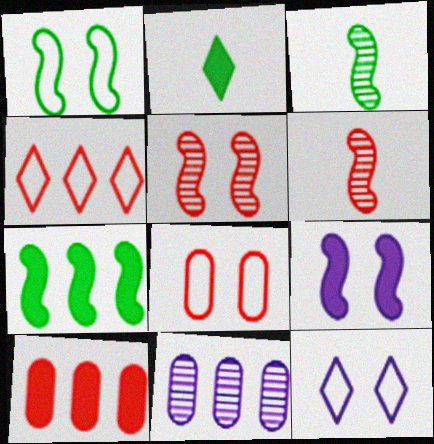[[1, 3, 7], 
[1, 5, 9], 
[1, 8, 12], 
[2, 9, 10], 
[3, 10, 12], 
[4, 7, 11]]